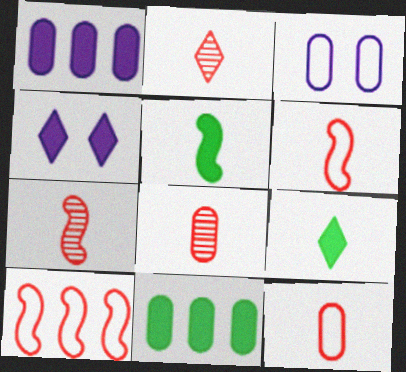[[2, 7, 8], 
[3, 8, 11]]